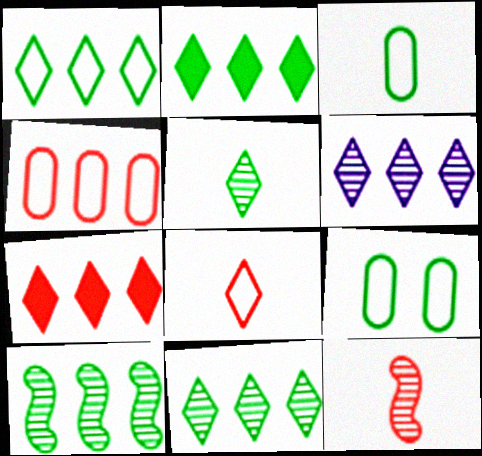[[1, 2, 11], 
[1, 6, 7]]